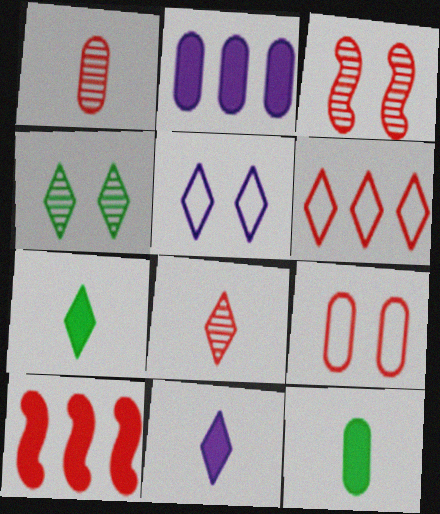[[4, 6, 11], 
[8, 9, 10]]